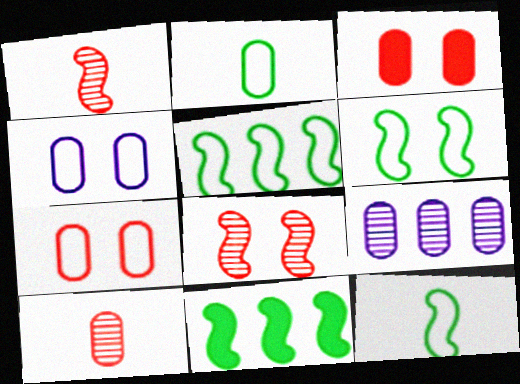[[2, 3, 9], 
[5, 6, 12]]